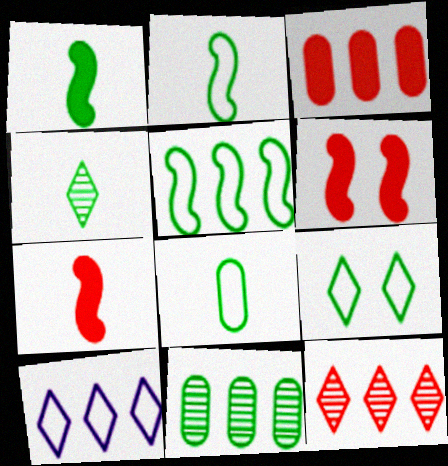[[1, 4, 8], 
[1, 9, 11], 
[5, 8, 9]]